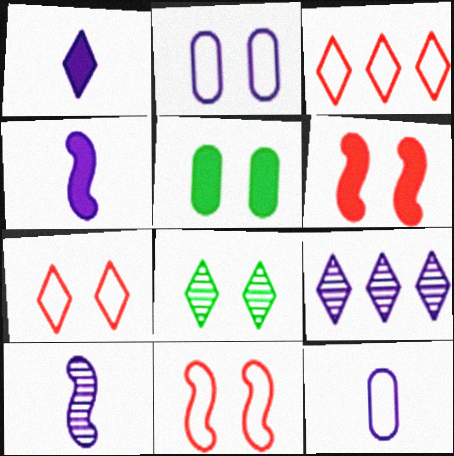[[1, 3, 8], 
[1, 10, 12], 
[2, 4, 9], 
[2, 6, 8], 
[3, 5, 10]]